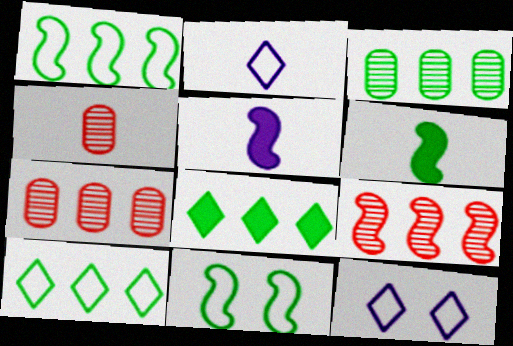[[1, 3, 8], 
[2, 4, 6], 
[5, 9, 11], 
[6, 7, 12]]